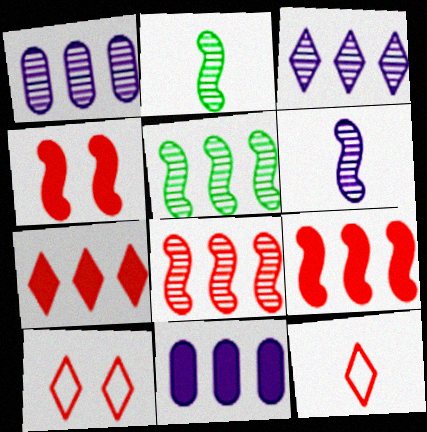[[2, 10, 11]]